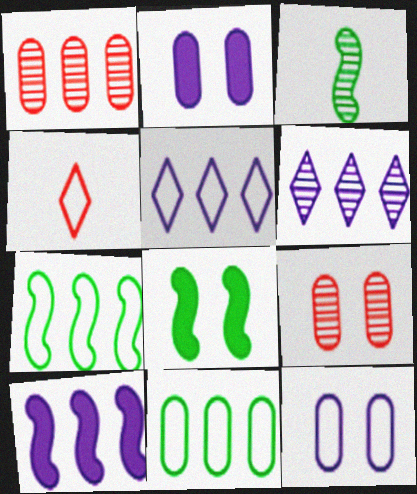[[3, 6, 9], 
[3, 7, 8], 
[4, 7, 12]]